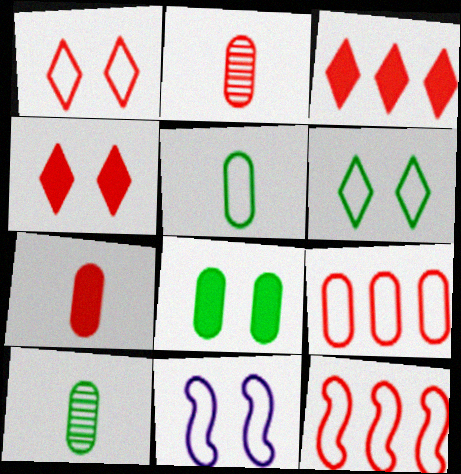[[2, 4, 12], 
[3, 10, 11]]